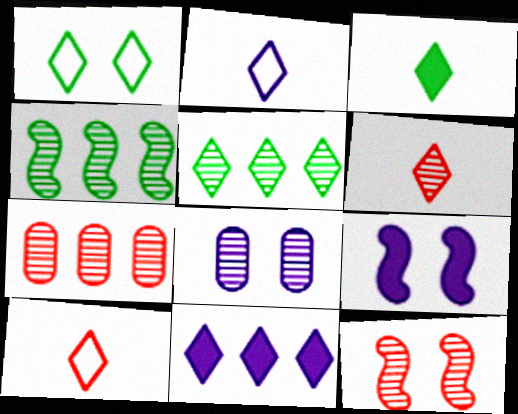[[1, 3, 5], 
[1, 6, 11], 
[2, 3, 6], 
[4, 6, 8], 
[6, 7, 12]]